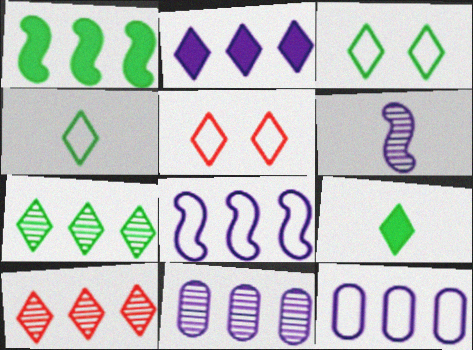[[1, 10, 12], 
[2, 8, 11], 
[3, 7, 9]]